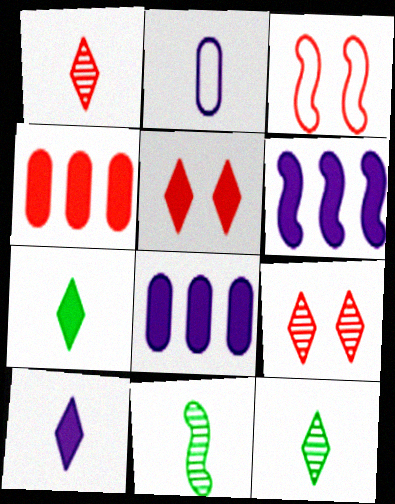[[1, 3, 4], 
[3, 6, 11], 
[3, 8, 12]]